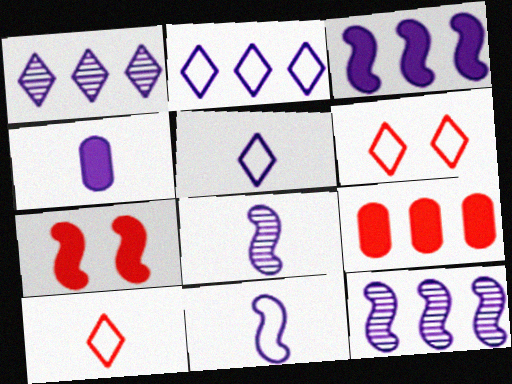[[4, 5, 8]]